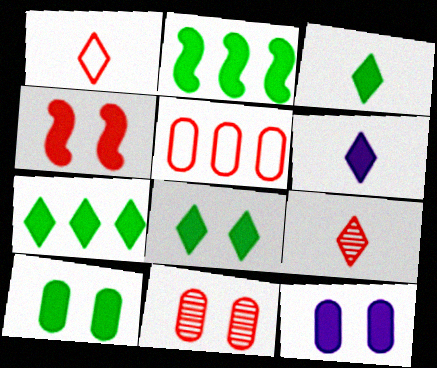[[2, 3, 10], 
[3, 7, 8], 
[4, 5, 9], 
[4, 8, 12]]